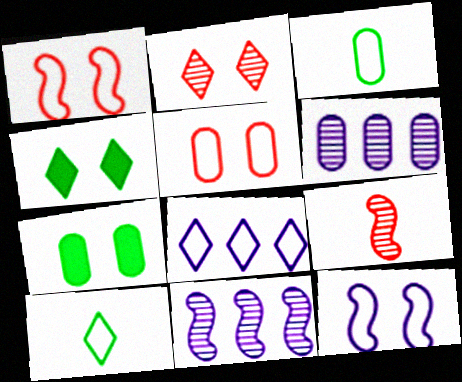[[1, 3, 8], 
[2, 7, 12], 
[7, 8, 9]]